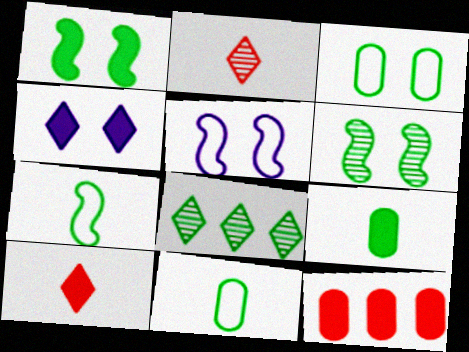[[1, 8, 11]]